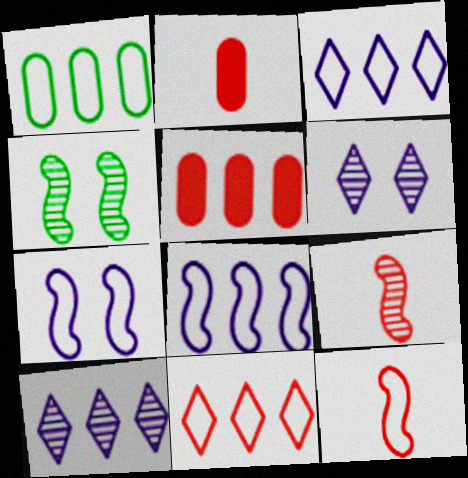[[1, 8, 11], 
[2, 3, 4]]